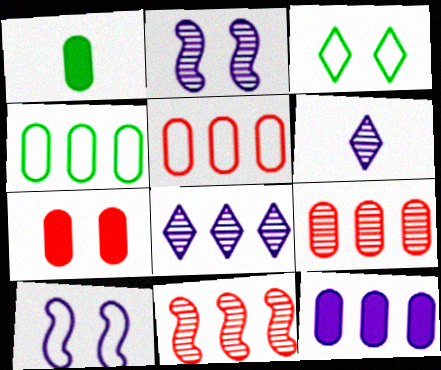[[1, 7, 12], 
[2, 3, 7], 
[4, 9, 12], 
[6, 10, 12]]